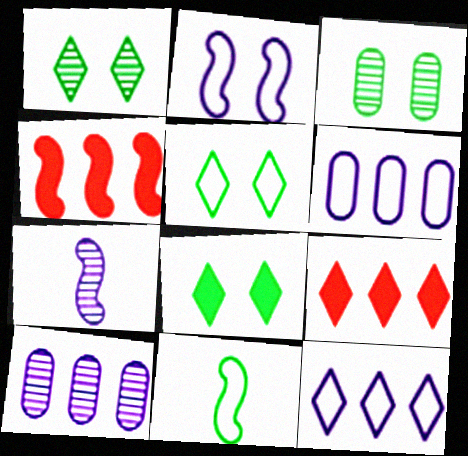[[1, 5, 8]]